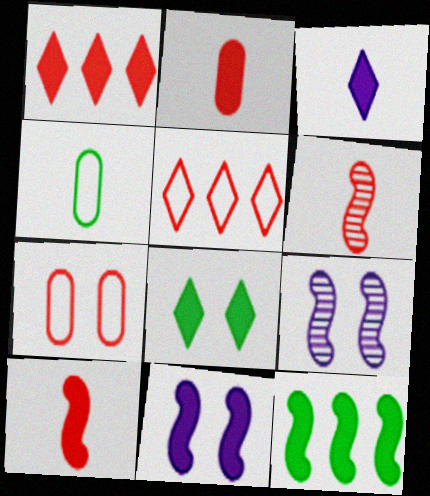[[1, 3, 8], 
[1, 4, 9], 
[1, 6, 7], 
[3, 4, 6], 
[7, 8, 9], 
[10, 11, 12]]